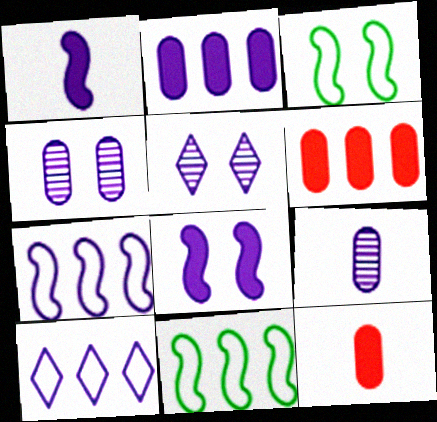[[1, 4, 10], 
[5, 11, 12], 
[8, 9, 10]]